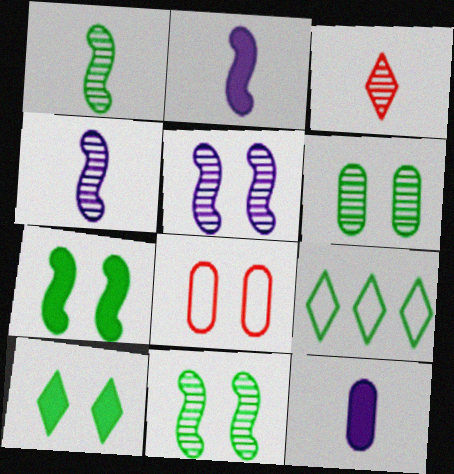[[5, 8, 10]]